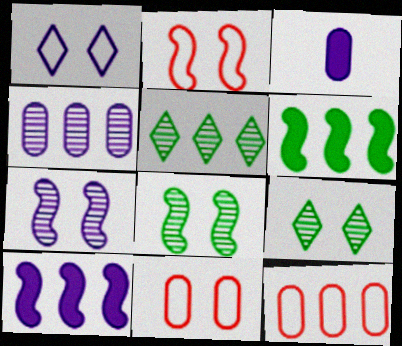[[2, 3, 5], 
[5, 10, 12]]